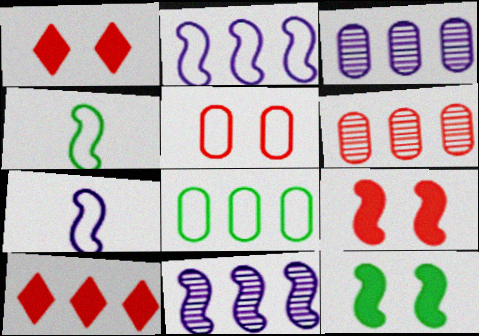[[1, 3, 4], 
[4, 9, 11], 
[8, 10, 11]]